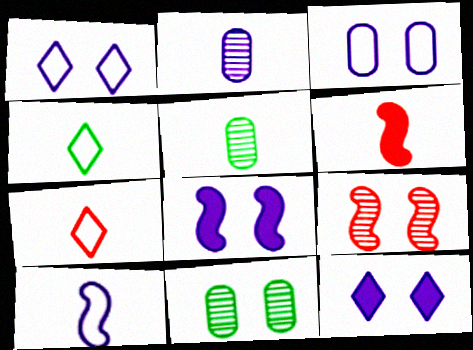[[2, 4, 6]]